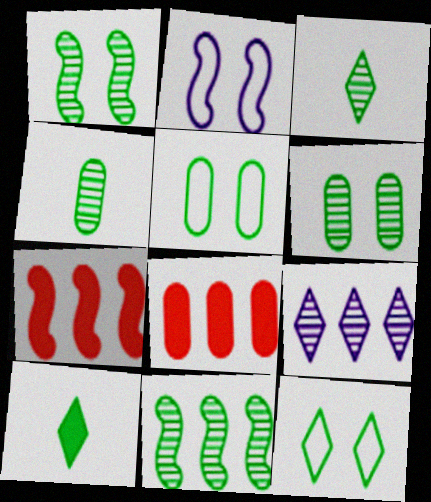[[2, 3, 8], 
[3, 6, 11], 
[5, 10, 11]]